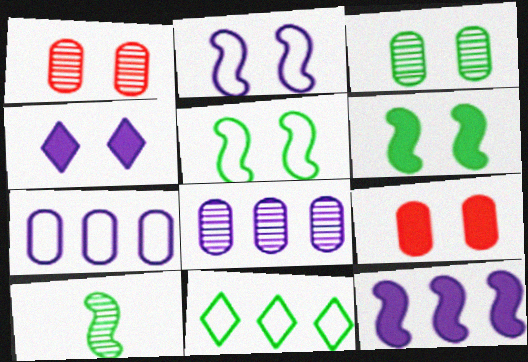[[1, 4, 5], 
[4, 6, 9]]